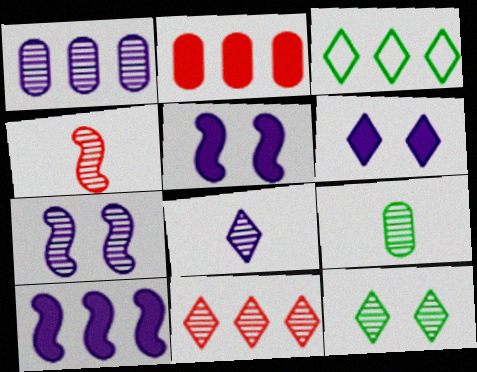[[1, 4, 12], 
[1, 7, 8], 
[4, 8, 9], 
[7, 9, 11], 
[8, 11, 12]]